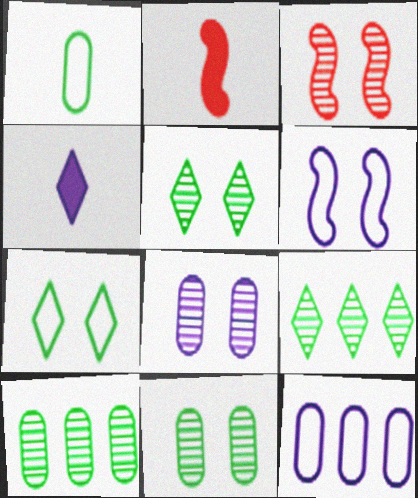[[2, 5, 12], 
[3, 5, 8]]